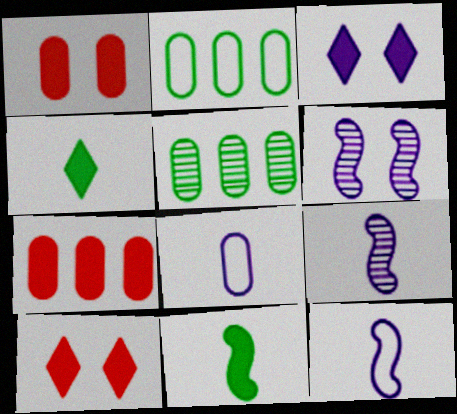[[1, 5, 8], 
[2, 9, 10], 
[3, 7, 11], 
[5, 10, 12]]